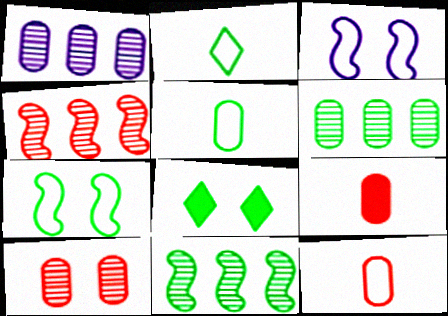[[3, 8, 10], 
[5, 8, 11]]